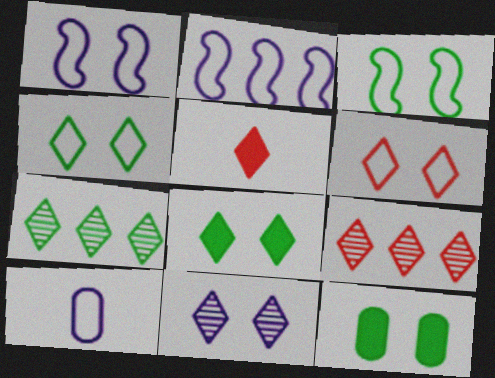[[5, 6, 9], 
[6, 8, 11]]